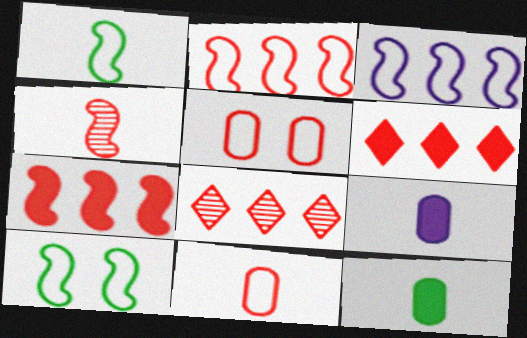[[4, 5, 6], 
[8, 9, 10]]